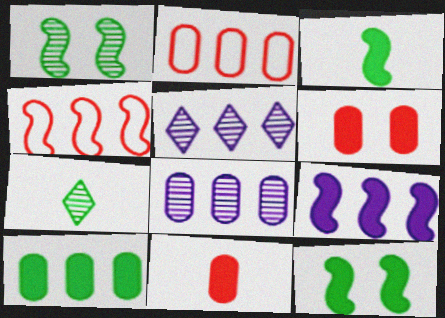[[2, 8, 10], 
[4, 5, 10]]